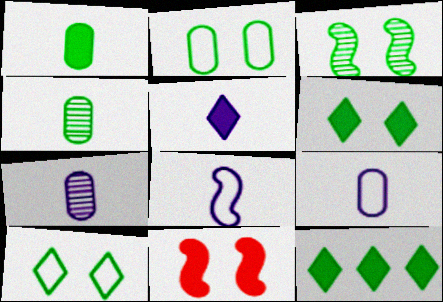[[2, 3, 6], 
[5, 7, 8]]